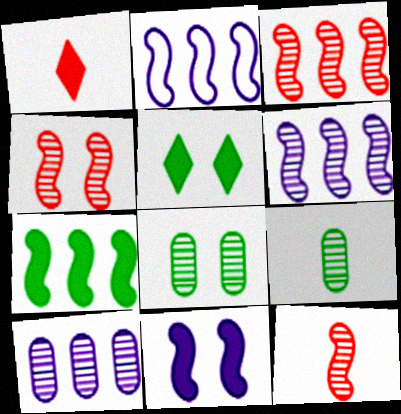[[1, 2, 8], 
[2, 3, 7], 
[3, 4, 12]]